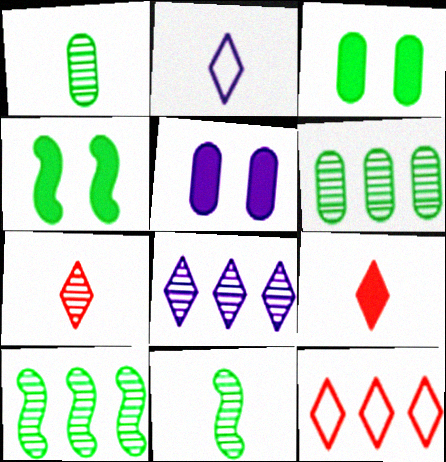[[5, 11, 12]]